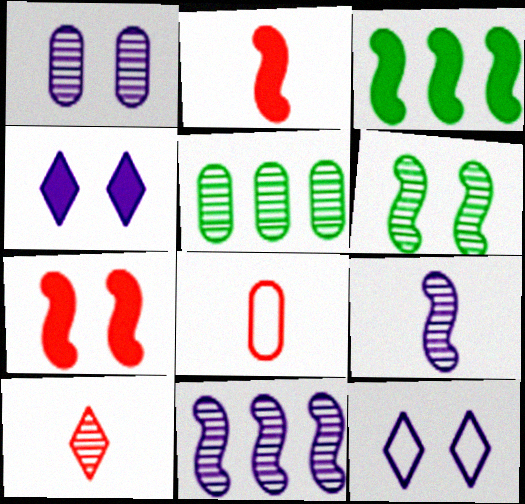[[2, 5, 12], 
[2, 8, 10]]